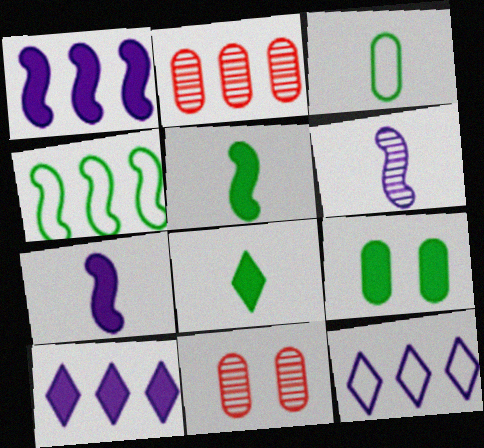[[2, 4, 10], 
[5, 11, 12]]